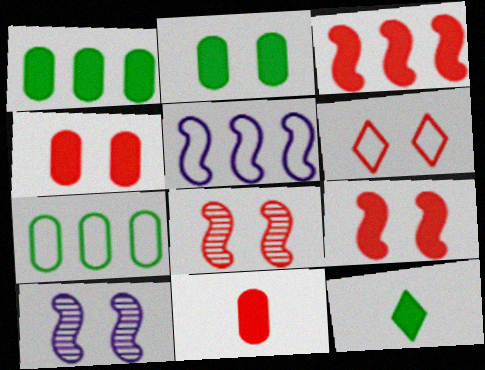[[2, 6, 10], 
[4, 6, 8]]